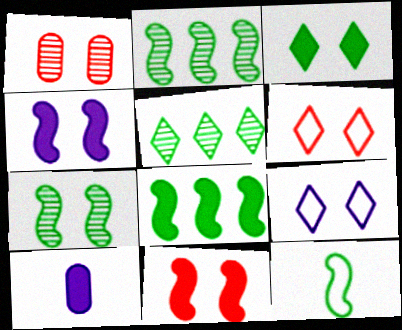[[1, 6, 11], 
[2, 6, 10], 
[7, 8, 12]]